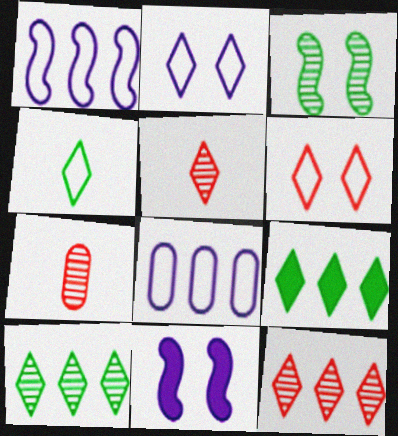[[2, 5, 9]]